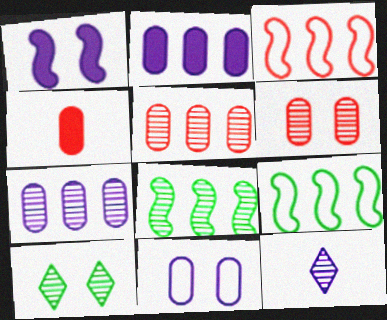[[6, 8, 12]]